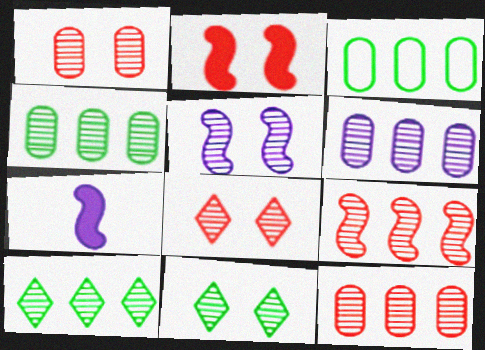[[1, 5, 11], 
[3, 7, 8], 
[4, 6, 12], 
[6, 9, 10]]